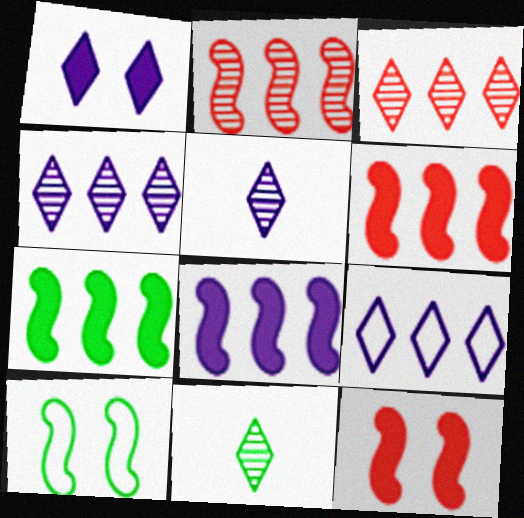[[1, 5, 9], 
[6, 7, 8]]